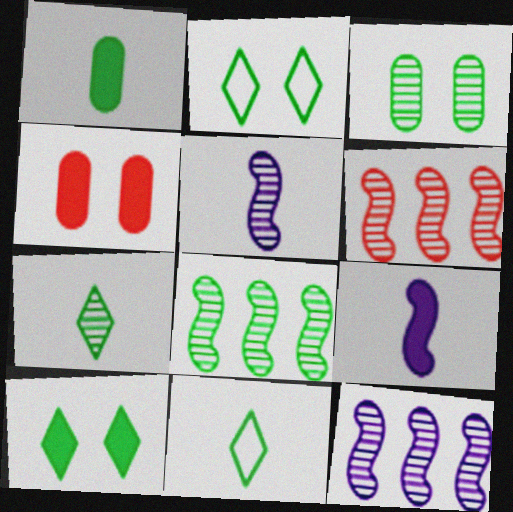[[1, 2, 8], 
[3, 7, 8], 
[4, 11, 12], 
[6, 8, 12]]